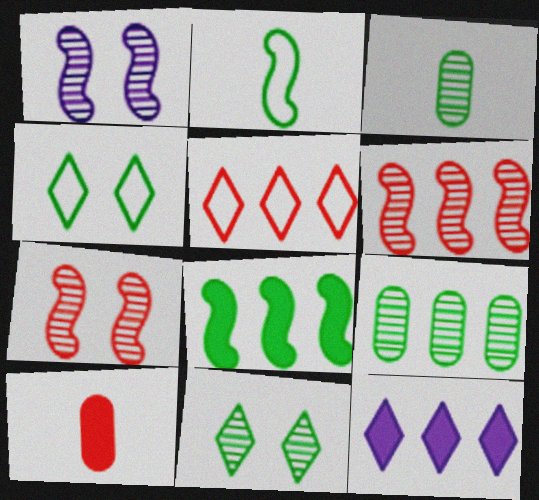[[3, 4, 8], 
[5, 7, 10]]